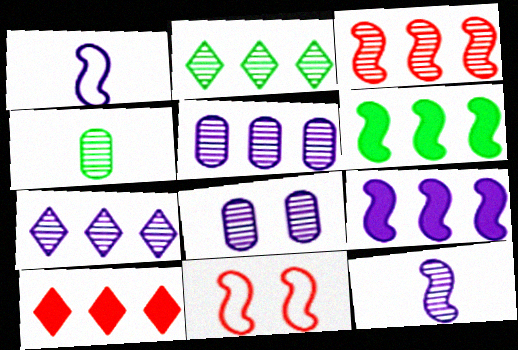[[2, 3, 5], 
[6, 11, 12], 
[7, 8, 12]]